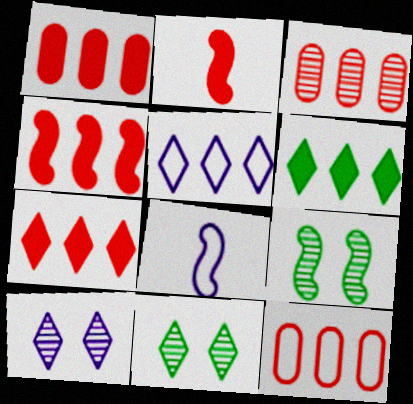[[1, 3, 12], 
[1, 4, 7], 
[1, 8, 11], 
[4, 8, 9]]